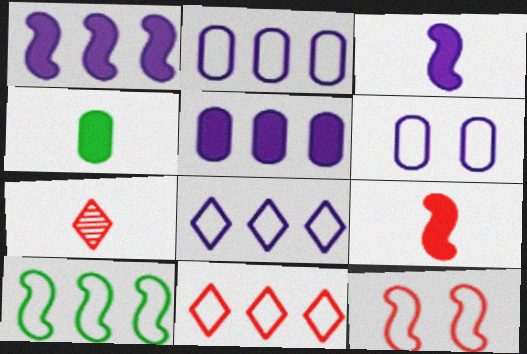[[2, 10, 11]]